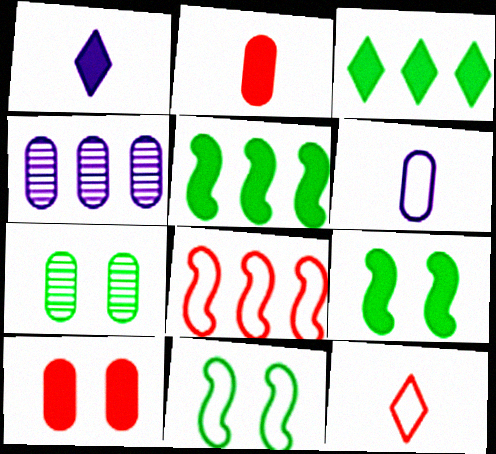[[1, 5, 10], 
[1, 7, 8], 
[3, 4, 8], 
[4, 9, 12]]